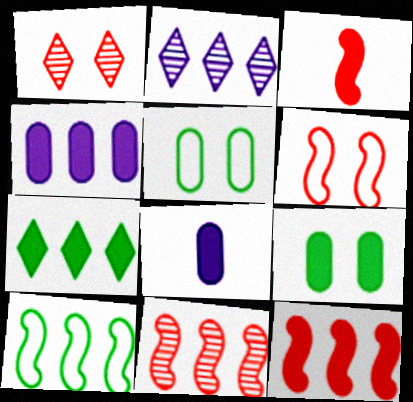[[1, 8, 10], 
[2, 3, 5], 
[3, 6, 11], 
[4, 7, 12]]